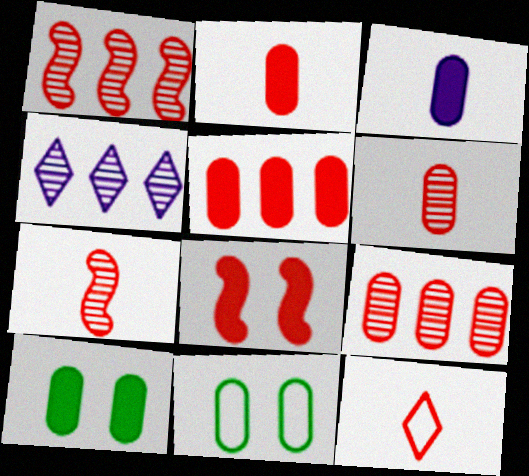[[2, 7, 12], 
[3, 5, 10], 
[3, 9, 11], 
[8, 9, 12]]